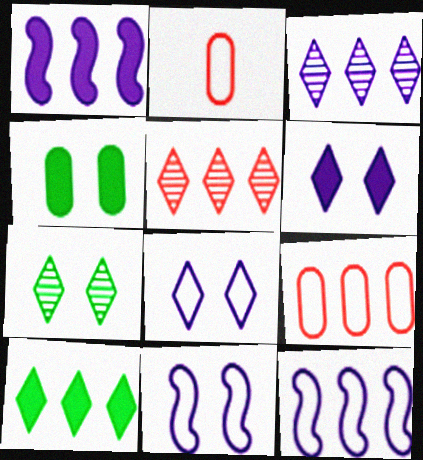[[1, 2, 7]]